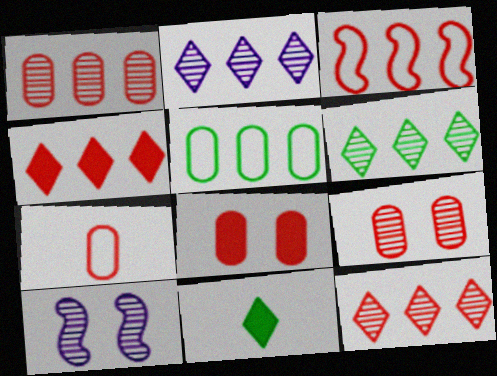[[1, 3, 4], 
[1, 7, 8], 
[2, 6, 12]]